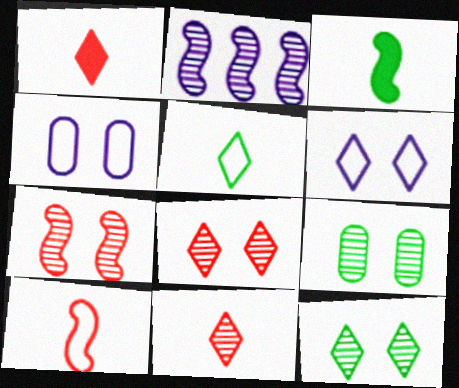[[2, 9, 11]]